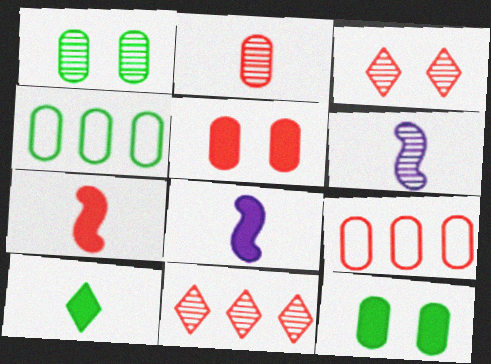[[1, 6, 11], 
[2, 5, 9], 
[3, 4, 8], 
[3, 7, 9]]